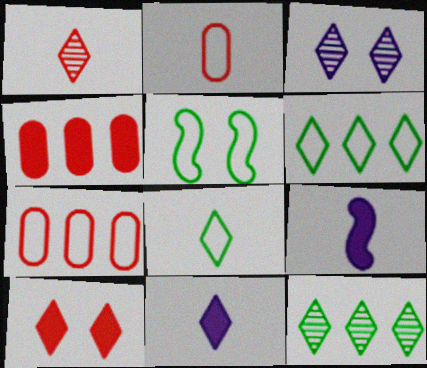[[1, 3, 12], 
[1, 8, 11]]